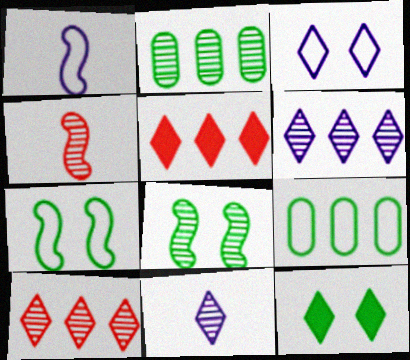[]